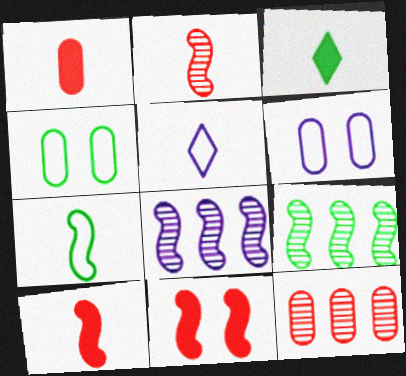[[3, 4, 9], 
[7, 8, 11]]